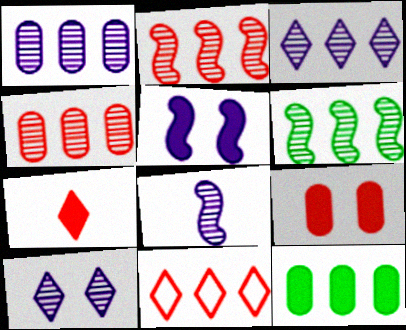[[1, 8, 10], 
[3, 4, 6], 
[5, 7, 12]]